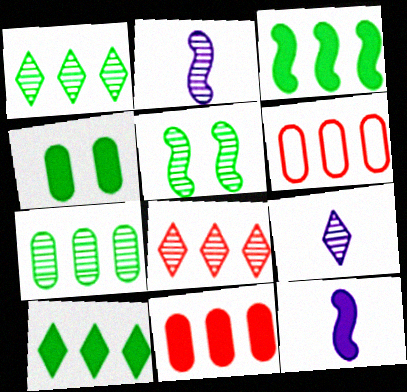[]